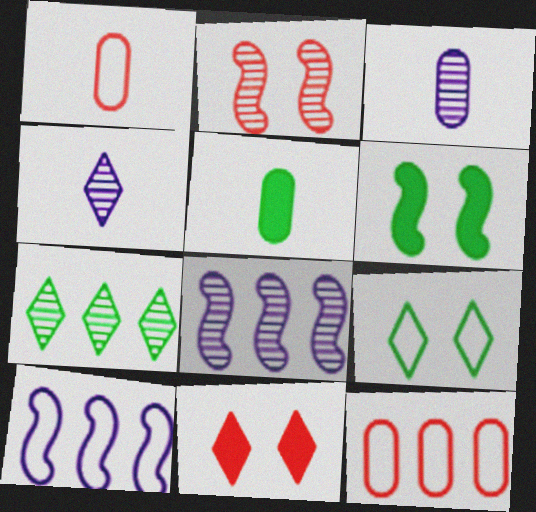[[1, 3, 5], 
[1, 9, 10], 
[2, 3, 7], 
[4, 6, 12]]